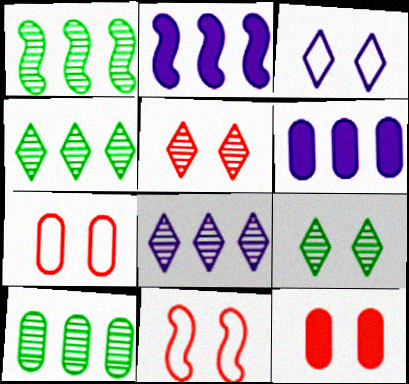[[1, 4, 10], 
[5, 11, 12]]